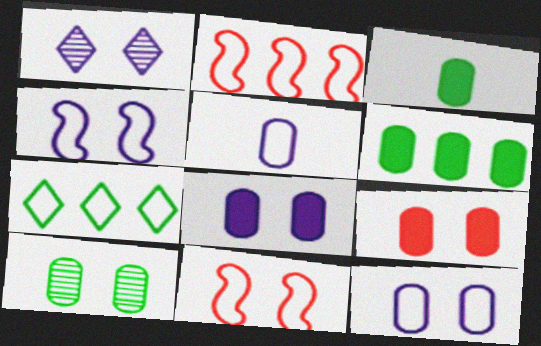[[1, 2, 3], 
[1, 4, 8], 
[5, 7, 11], 
[9, 10, 12]]